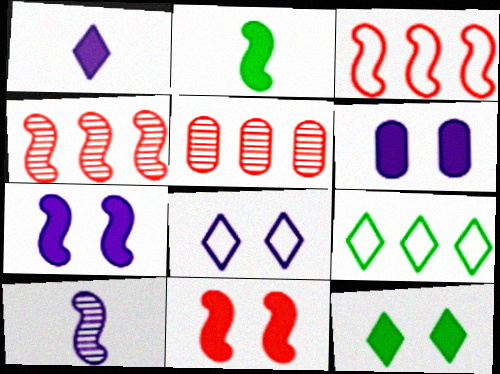[[2, 5, 8], 
[6, 11, 12]]